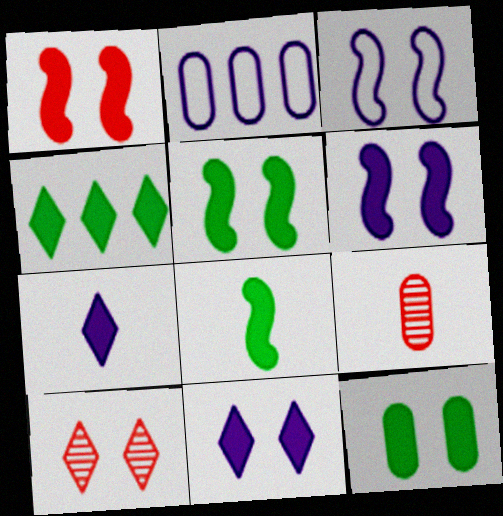[[1, 5, 6], 
[1, 11, 12], 
[2, 8, 10], 
[2, 9, 12], 
[3, 4, 9], 
[3, 10, 12], 
[4, 8, 12]]